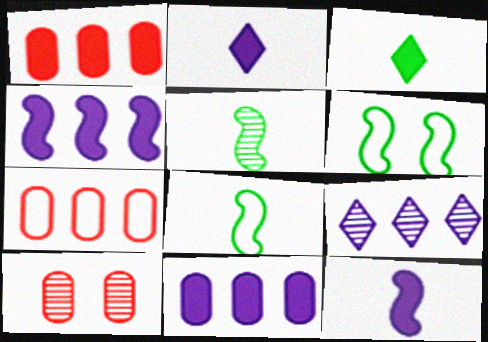[[5, 9, 10]]